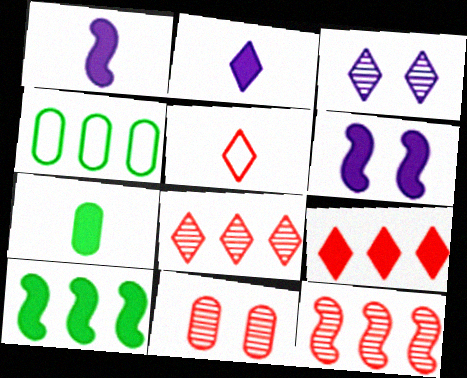[[6, 7, 9]]